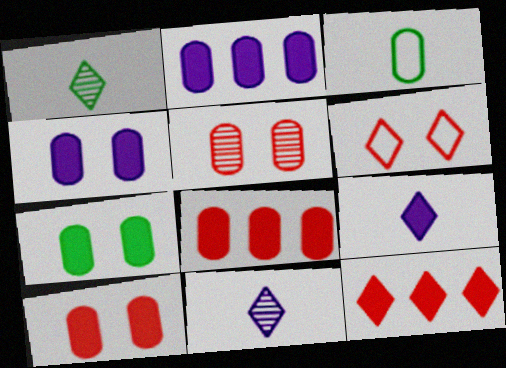[[2, 3, 5], 
[4, 7, 10]]